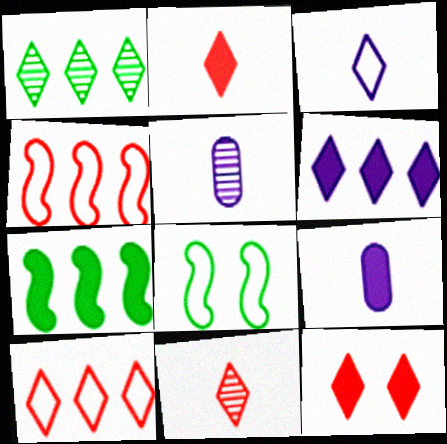[[1, 3, 12], 
[1, 6, 10], 
[7, 9, 12], 
[10, 11, 12]]